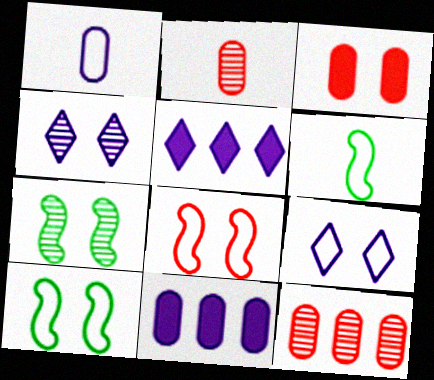[[2, 5, 10], 
[3, 4, 10], 
[3, 7, 9]]